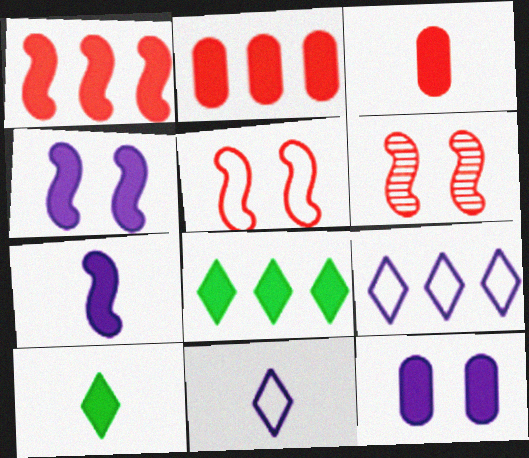[[1, 10, 12], 
[2, 4, 10], 
[3, 4, 8], 
[3, 7, 10]]